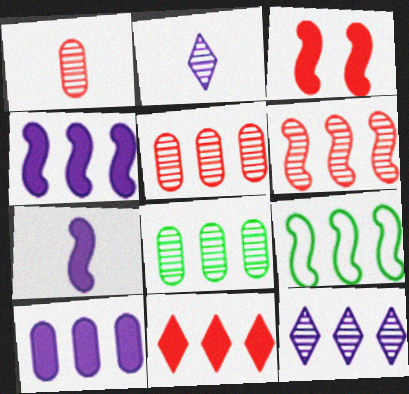[[4, 6, 9], 
[6, 8, 12]]